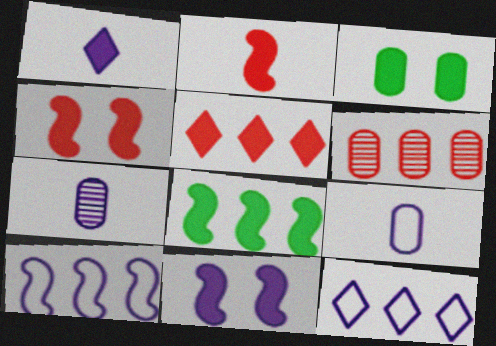[[2, 8, 11], 
[3, 6, 9], 
[6, 8, 12], 
[7, 11, 12]]